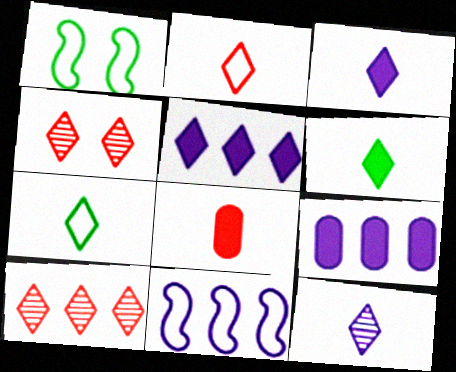[[2, 6, 12], 
[4, 5, 7]]